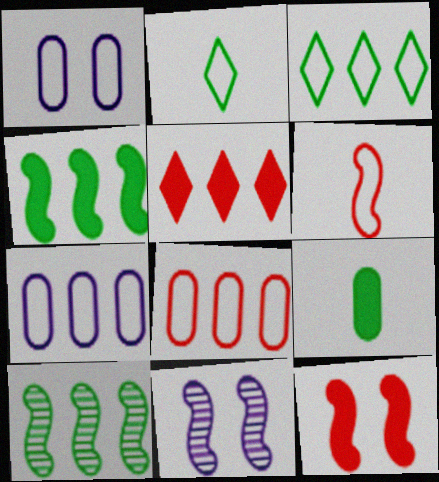[[1, 3, 6], 
[4, 6, 11], 
[5, 7, 10]]